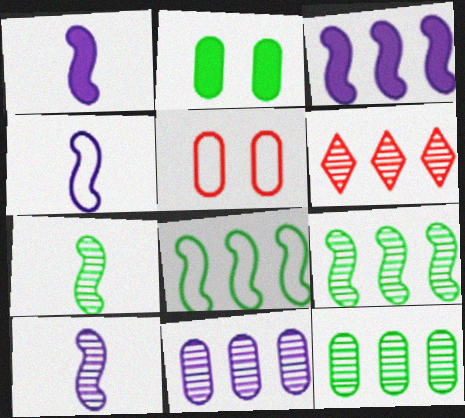[[1, 4, 10], 
[2, 4, 6], 
[6, 9, 11]]